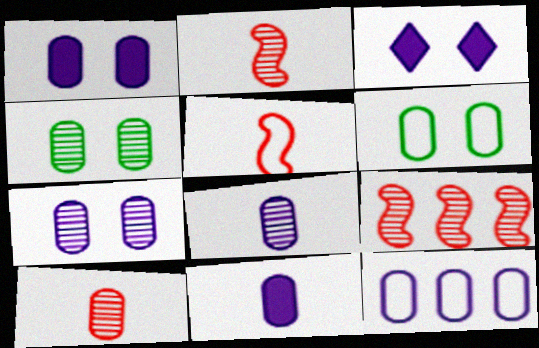[[1, 8, 12], 
[7, 11, 12]]